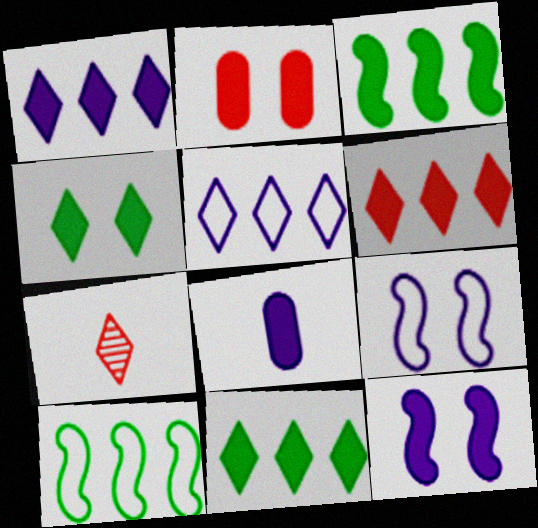[[1, 6, 11], 
[1, 8, 12], 
[2, 4, 12], 
[4, 5, 7]]